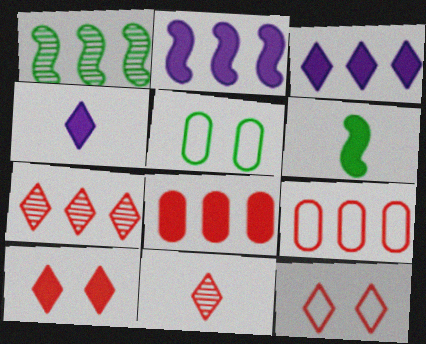[[1, 3, 9], 
[2, 5, 11]]